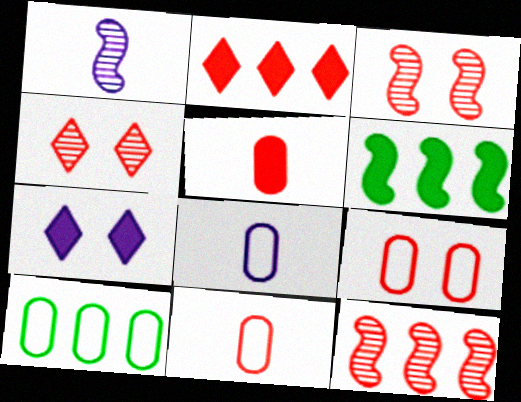[[2, 3, 11], 
[4, 6, 8], 
[5, 6, 7], 
[8, 9, 10]]